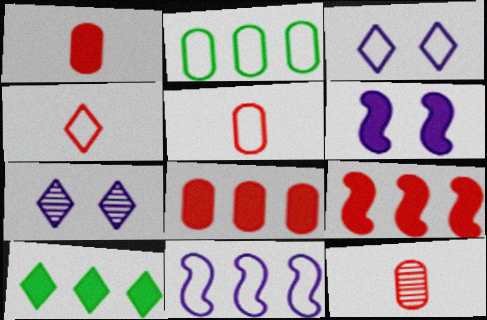[[1, 5, 12], 
[1, 6, 10], 
[4, 7, 10]]